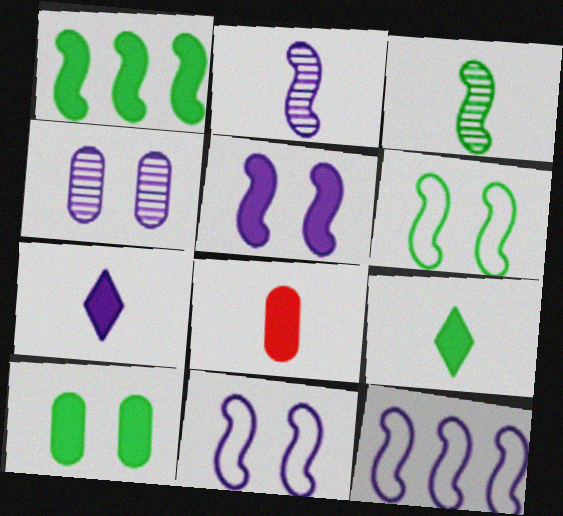[[1, 3, 6], 
[1, 9, 10], 
[2, 5, 12], 
[4, 7, 12]]